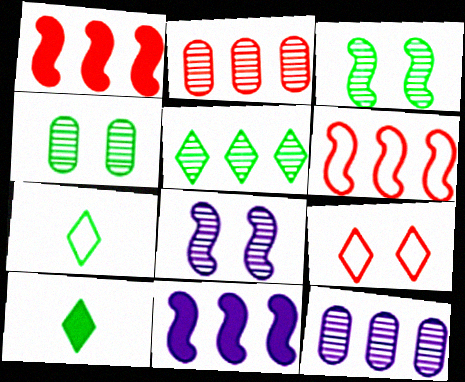[]